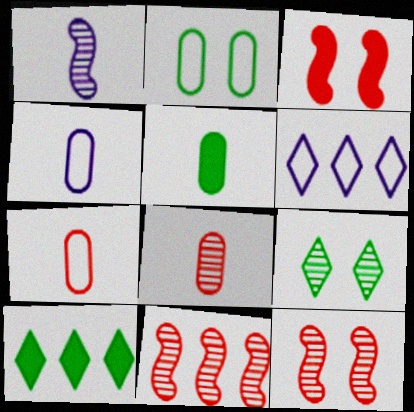[[4, 5, 8], 
[4, 10, 12], 
[5, 6, 12]]